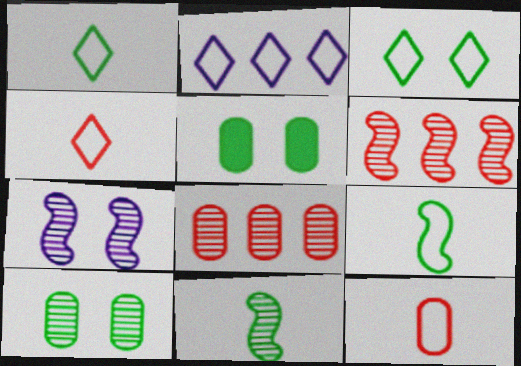[[2, 3, 4], 
[6, 7, 11]]